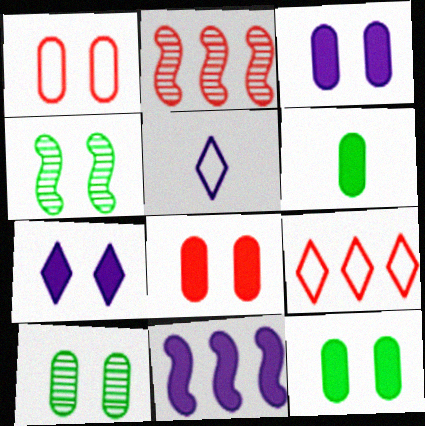[[1, 3, 10], 
[1, 4, 7], 
[2, 5, 12], 
[3, 8, 12]]